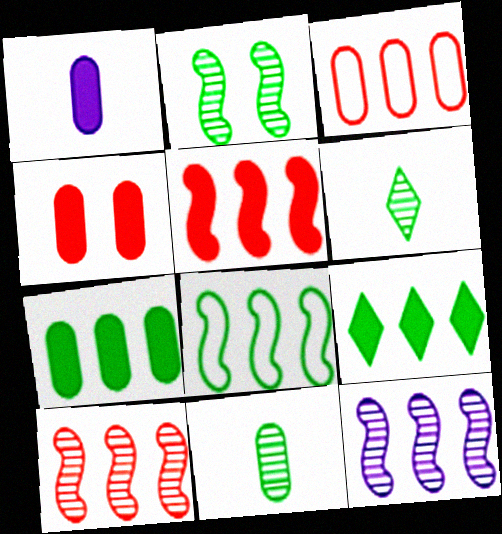[[1, 4, 7], 
[3, 9, 12], 
[5, 8, 12]]